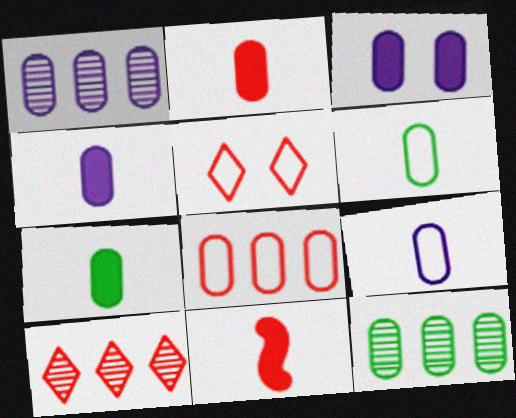[[1, 3, 9], 
[2, 4, 7]]